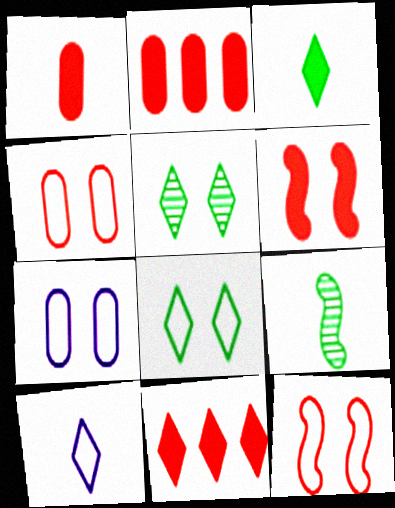[[1, 6, 11], 
[1, 9, 10], 
[5, 6, 7], 
[5, 10, 11], 
[7, 8, 12], 
[7, 9, 11]]